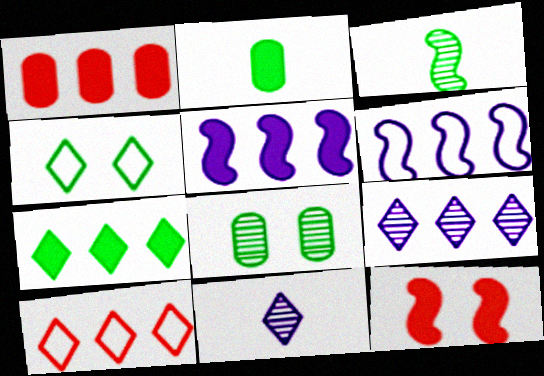[[1, 5, 7], 
[3, 6, 12], 
[7, 9, 10]]